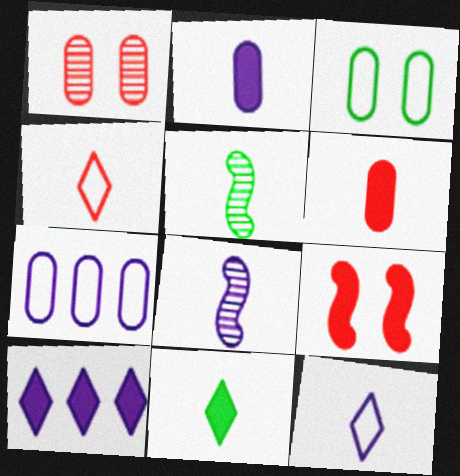[[2, 4, 5], 
[2, 8, 12], 
[5, 6, 12]]